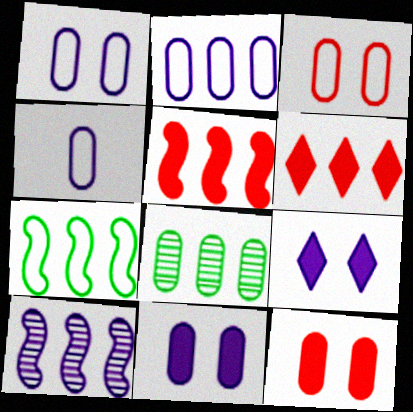[[1, 2, 4], 
[4, 8, 12], 
[4, 9, 10], 
[5, 7, 10]]